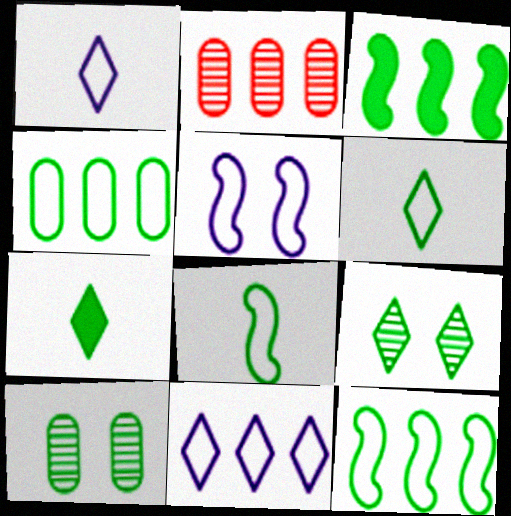[[2, 3, 11], 
[2, 5, 7], 
[3, 6, 10], 
[7, 10, 12]]